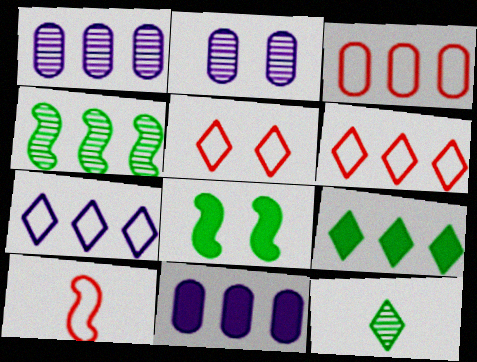[[2, 5, 8], 
[2, 9, 10], 
[3, 5, 10], 
[4, 6, 11]]